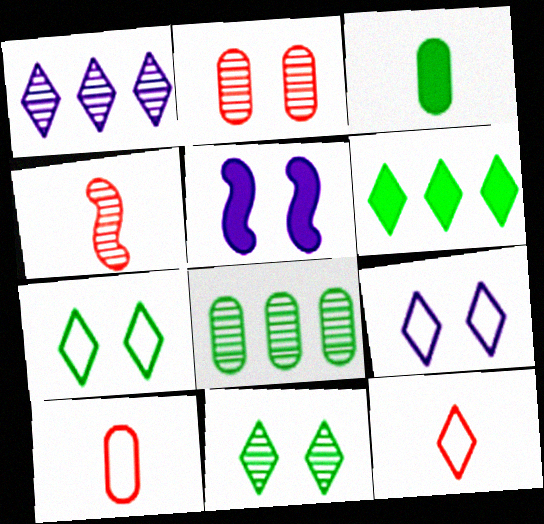[[2, 5, 7], 
[5, 8, 12]]